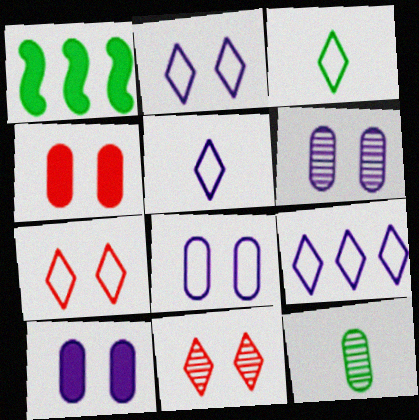[[2, 5, 9], 
[3, 7, 9], 
[6, 8, 10]]